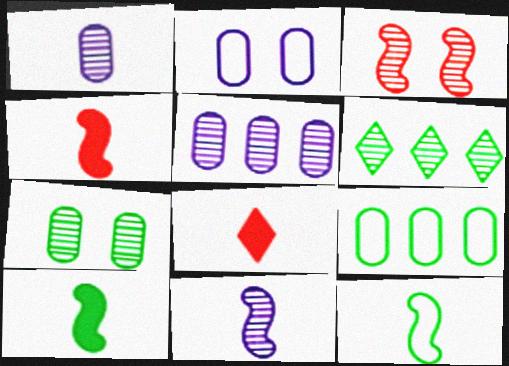[[1, 3, 6], 
[1, 8, 12], 
[2, 4, 6], 
[4, 11, 12]]